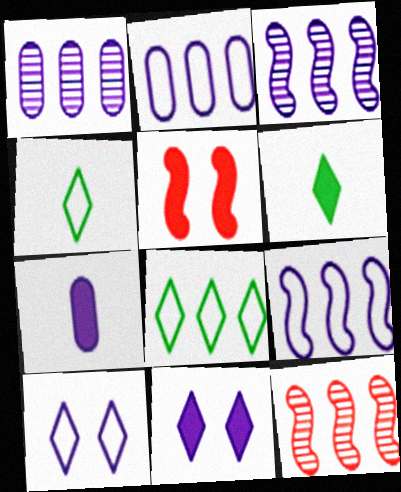[[1, 4, 5], 
[3, 7, 10]]